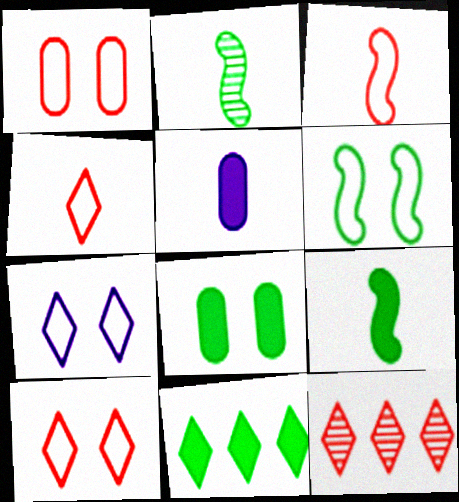[[1, 6, 7], 
[2, 4, 5], 
[5, 6, 12], 
[8, 9, 11]]